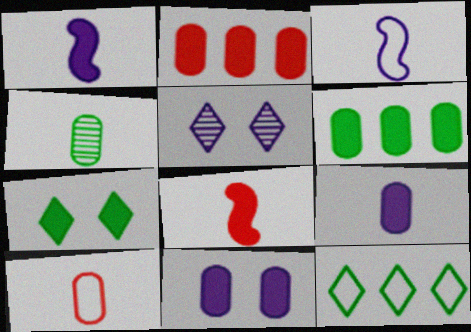[[1, 2, 7], 
[4, 9, 10]]